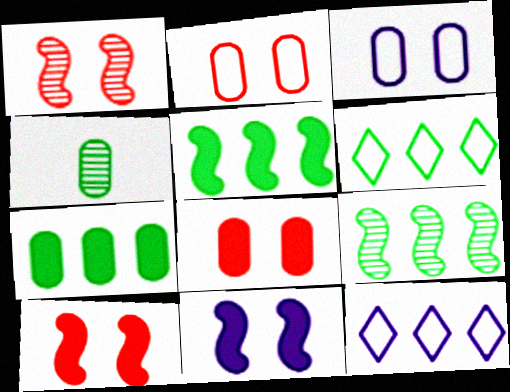[[4, 10, 12], 
[6, 7, 9]]